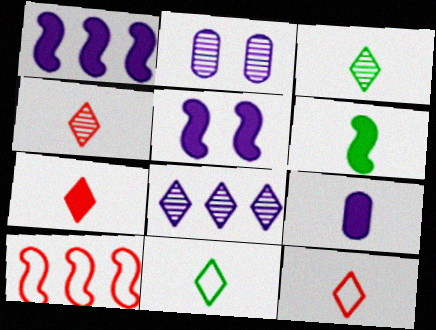[[4, 7, 12], 
[6, 7, 9]]